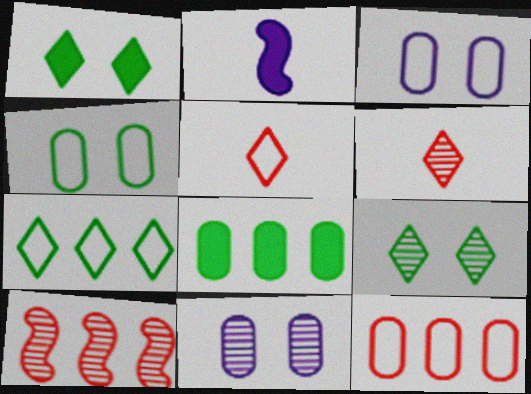[[2, 9, 12]]